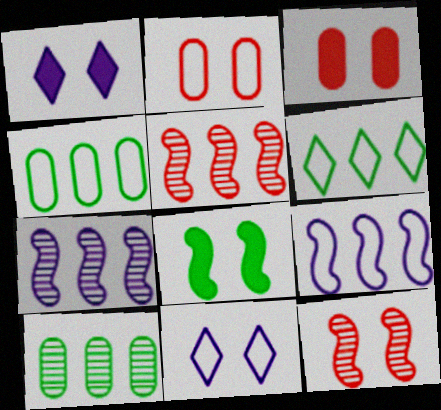[[1, 3, 8]]